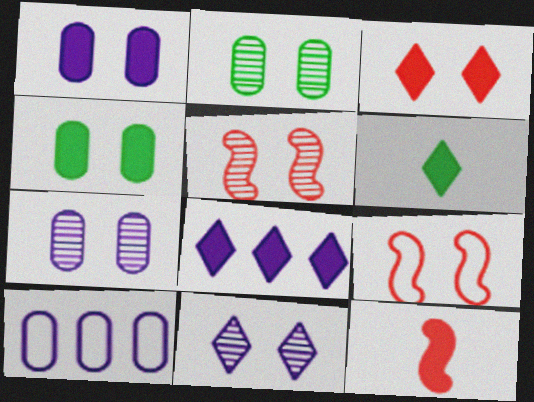[[2, 5, 11], 
[3, 6, 8], 
[4, 8, 12], 
[4, 9, 11], 
[5, 6, 10]]